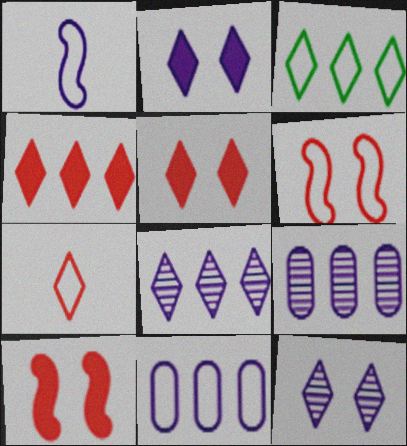[[1, 2, 9], 
[3, 4, 8]]